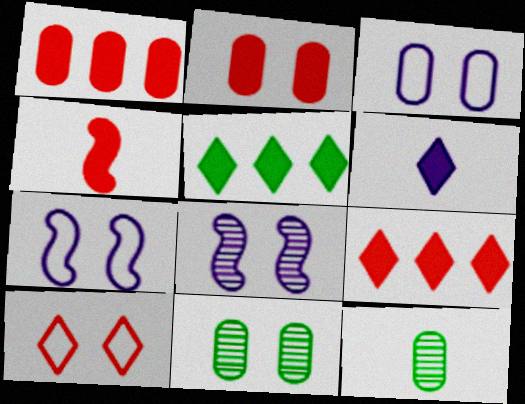[[1, 3, 12], 
[2, 3, 11], 
[2, 4, 9], 
[7, 9, 12]]